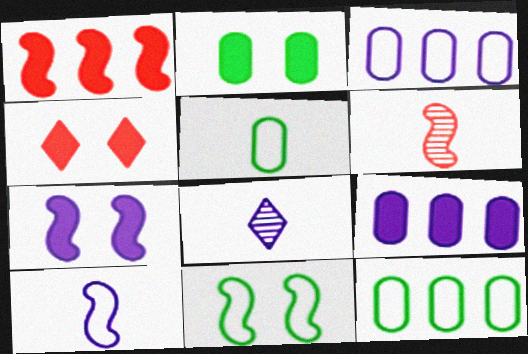[[2, 4, 7], 
[3, 7, 8]]